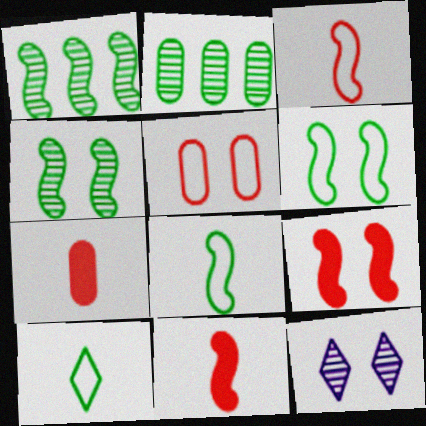[]